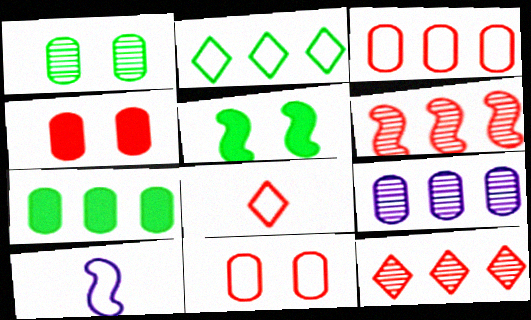[[2, 10, 11], 
[3, 7, 9], 
[4, 6, 8], 
[5, 6, 10], 
[5, 8, 9]]